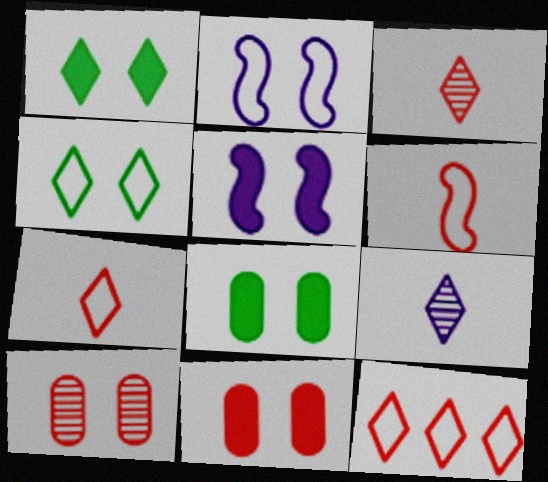[[1, 2, 10], 
[1, 5, 11], 
[1, 9, 12], 
[4, 5, 10]]